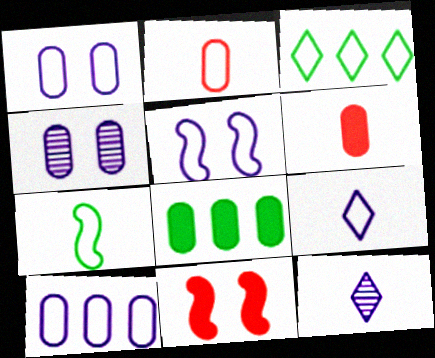[[2, 3, 5], 
[2, 4, 8], 
[2, 7, 9], 
[5, 9, 10], 
[6, 7, 12]]